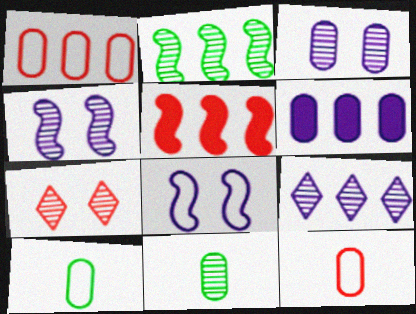[[5, 7, 12]]